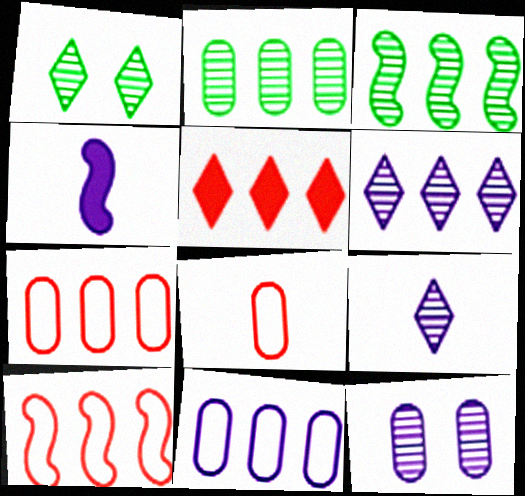[[1, 4, 7], 
[3, 5, 11]]